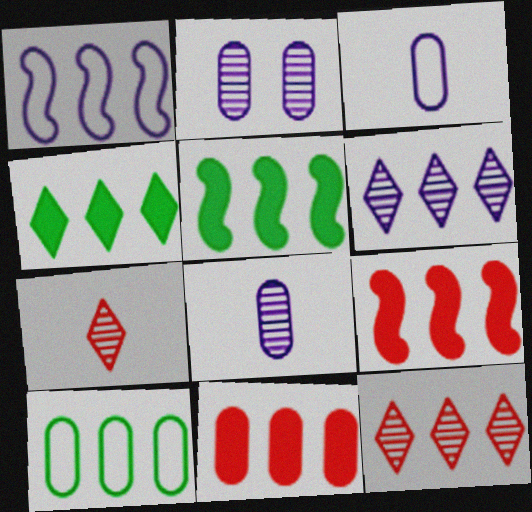[[6, 9, 10]]